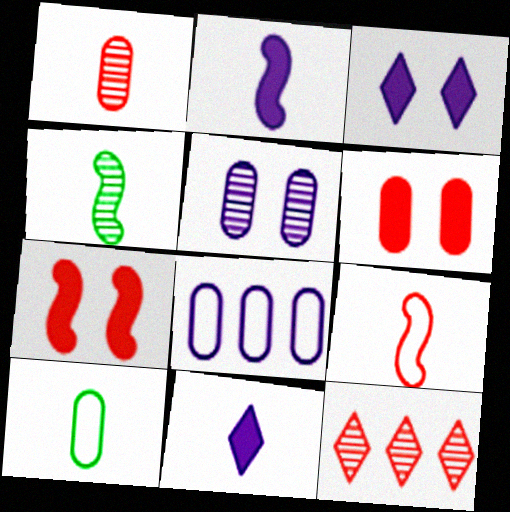[[2, 4, 9], 
[4, 5, 12], 
[6, 9, 12]]